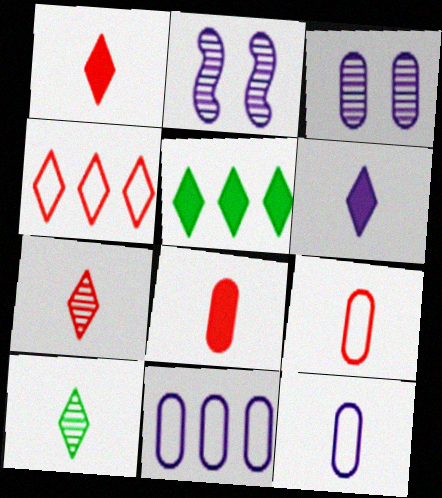[[2, 5, 9], 
[2, 6, 11]]